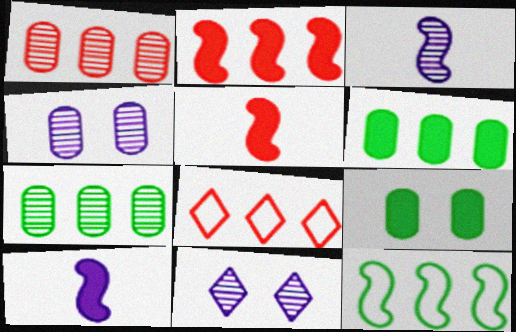[[1, 2, 8], 
[3, 8, 9]]